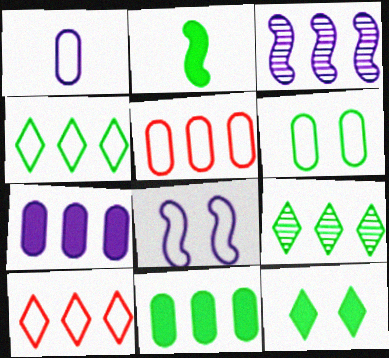[[1, 5, 6], 
[2, 6, 9], 
[2, 11, 12], 
[3, 10, 11]]